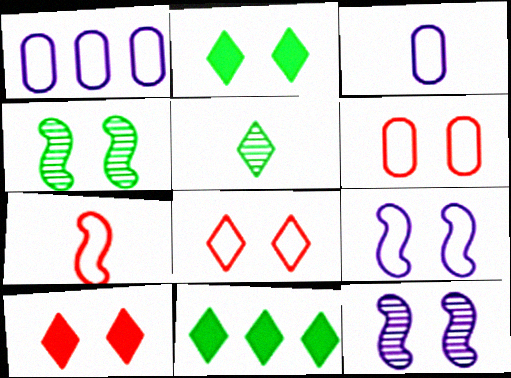[[2, 6, 12]]